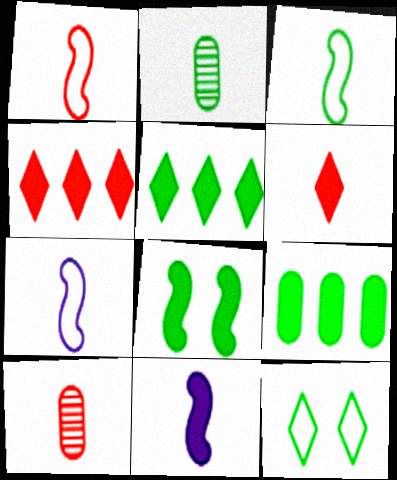[[1, 3, 7], 
[1, 6, 10], 
[2, 6, 7]]